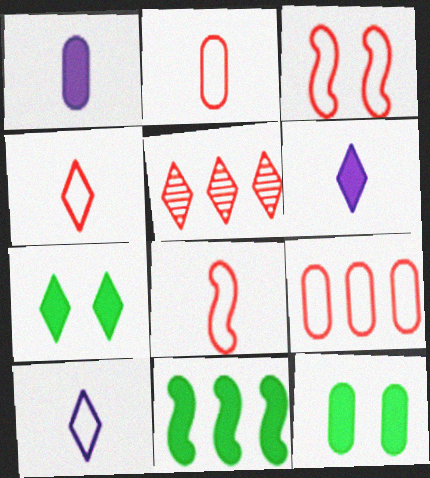[[2, 4, 8], 
[3, 4, 9], 
[5, 7, 10]]